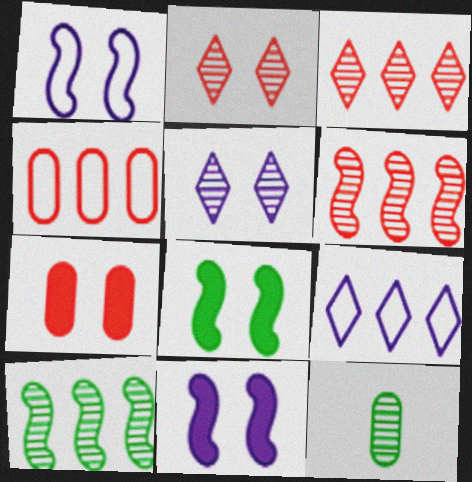[[5, 6, 12]]